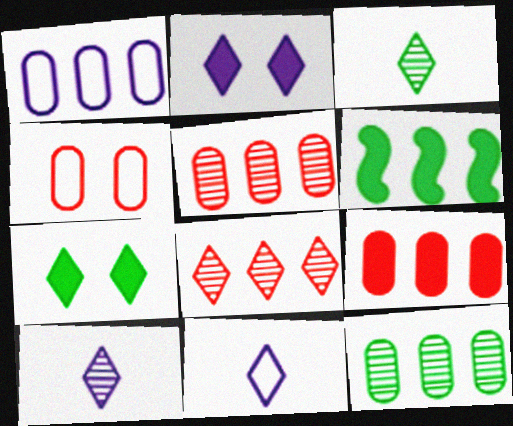[[1, 6, 8], 
[1, 9, 12], 
[4, 6, 10], 
[7, 8, 11]]